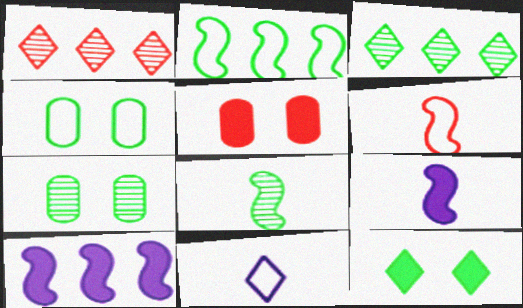[[1, 4, 9], 
[1, 5, 6], 
[1, 11, 12], 
[3, 7, 8], 
[6, 8, 9]]